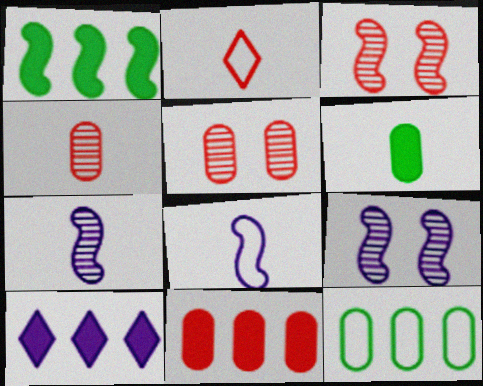[[1, 3, 8], 
[1, 10, 11], 
[2, 3, 11], 
[2, 6, 7]]